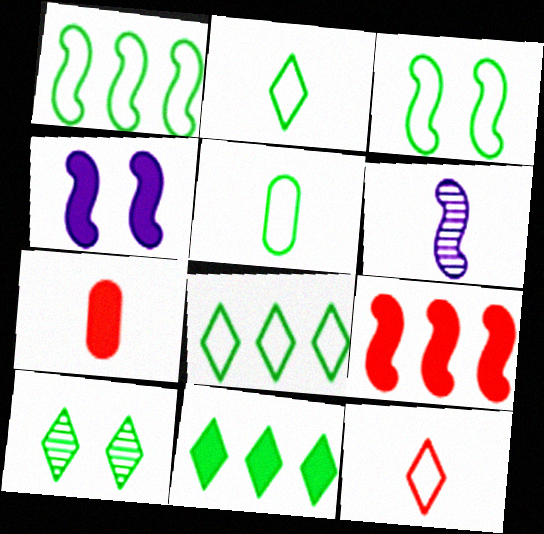[[2, 6, 7], 
[2, 10, 11], 
[3, 5, 8], 
[3, 6, 9], 
[4, 7, 11]]